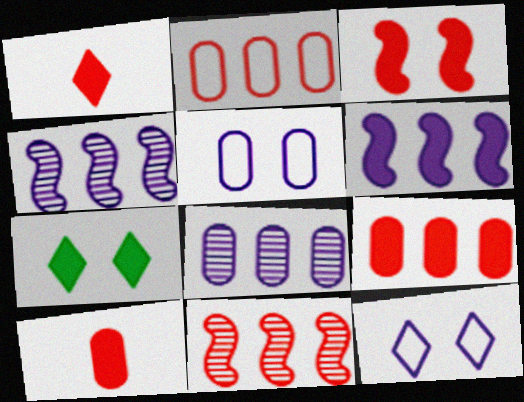[[1, 3, 9], 
[6, 7, 10]]